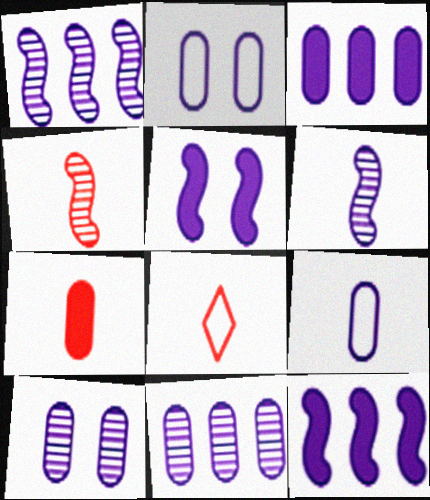[[3, 9, 10], 
[4, 7, 8]]